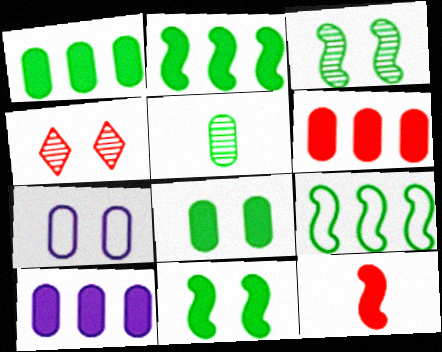[[1, 6, 10], 
[4, 7, 11], 
[5, 6, 7]]